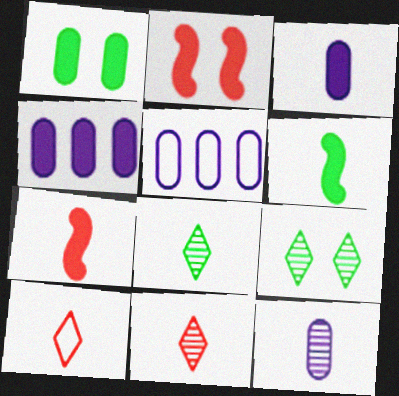[[2, 5, 8], 
[5, 7, 9], 
[6, 10, 12]]